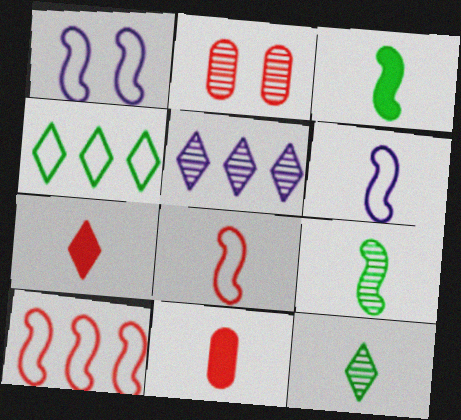[[2, 5, 9], 
[2, 7, 10], 
[6, 11, 12]]